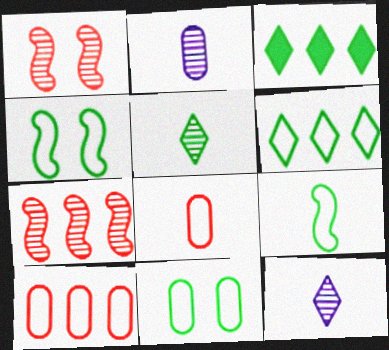[[6, 9, 11]]